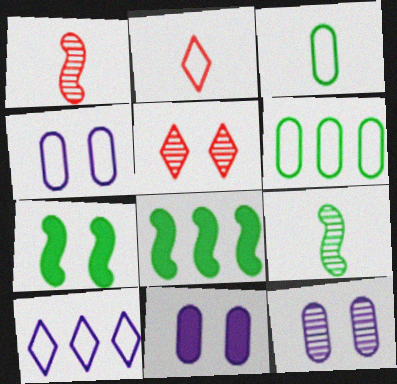[[2, 8, 12], 
[4, 5, 7], 
[4, 11, 12]]